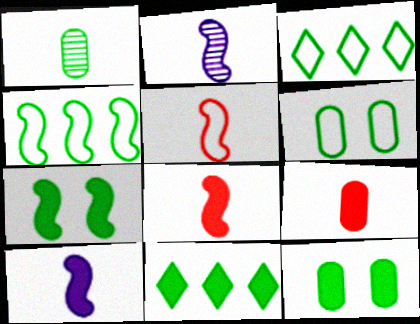[[1, 3, 7]]